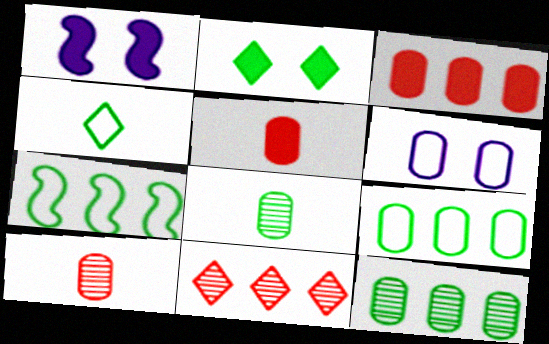[[2, 7, 8], 
[3, 6, 8], 
[5, 6, 12]]